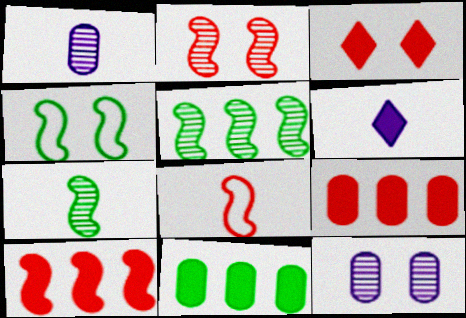[[2, 8, 10], 
[3, 4, 12]]